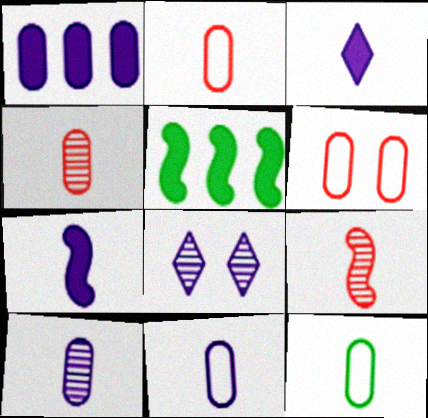[[2, 5, 8], 
[2, 11, 12], 
[3, 9, 12]]